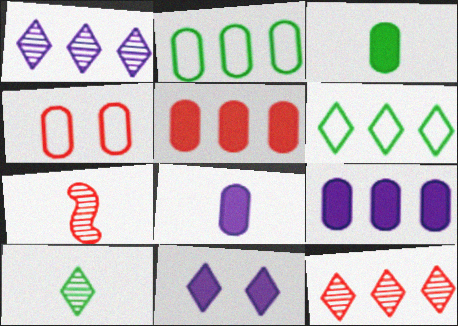[[2, 7, 11]]